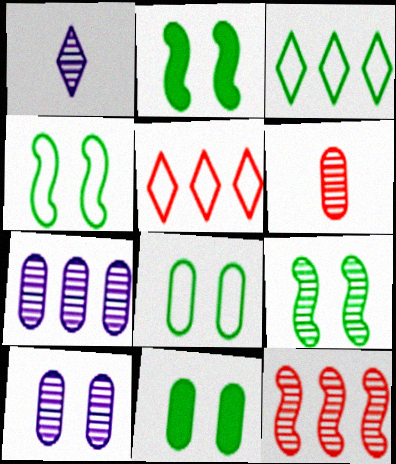[[2, 4, 9]]